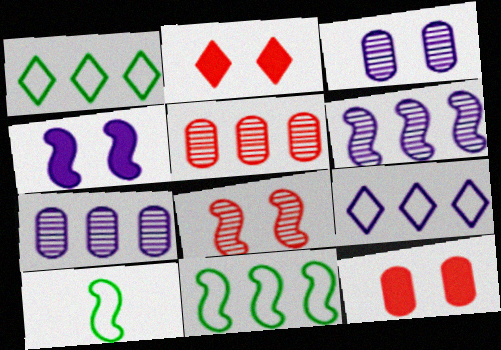[[2, 7, 10]]